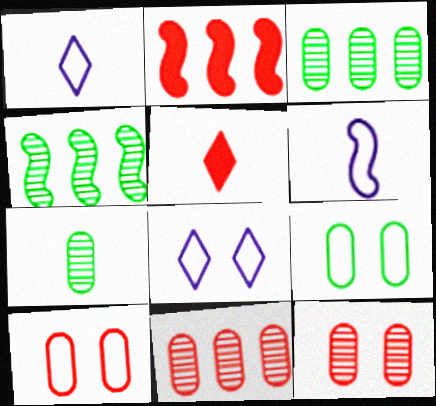[[2, 7, 8], 
[5, 6, 7]]